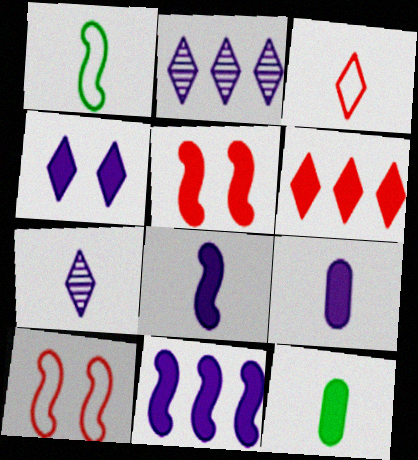[[2, 10, 12], 
[4, 9, 11]]